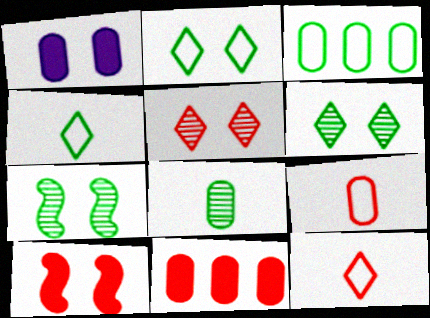[]